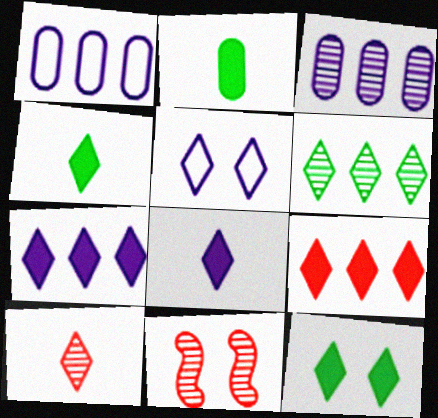[[1, 4, 11], 
[8, 9, 12]]